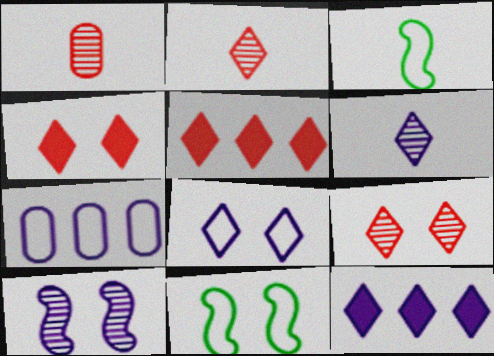[[1, 11, 12], 
[6, 8, 12]]